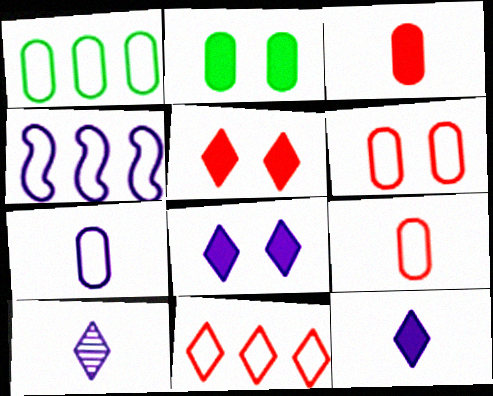[[1, 4, 11], 
[1, 6, 7]]